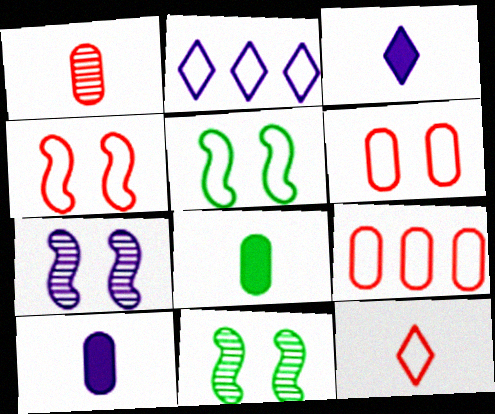[[2, 7, 10], 
[3, 9, 11], 
[4, 9, 12]]